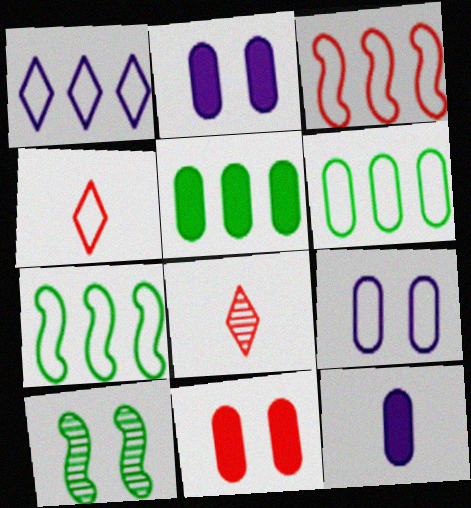[[1, 3, 6], 
[2, 7, 8], 
[3, 8, 11], 
[4, 7, 9], 
[5, 11, 12]]